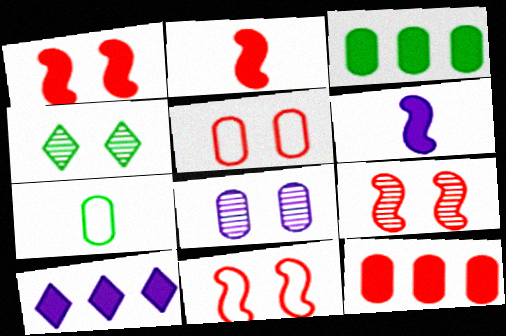[[1, 9, 11], 
[4, 8, 9], 
[7, 8, 12], 
[7, 9, 10]]